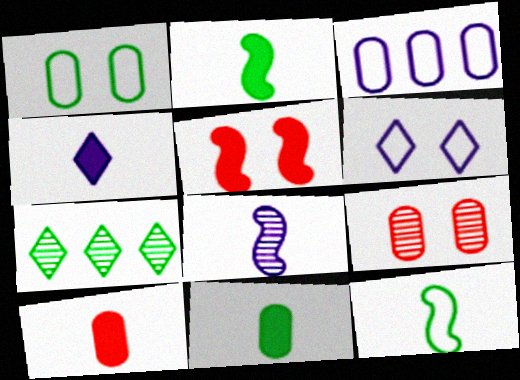[[1, 2, 7], 
[2, 4, 10], 
[3, 9, 11], 
[7, 8, 9]]